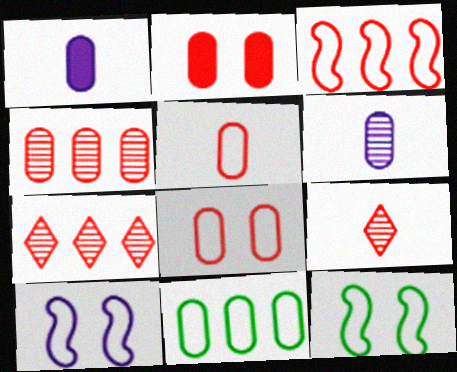[[1, 7, 12], 
[2, 3, 9], 
[2, 4, 5], 
[2, 6, 11]]